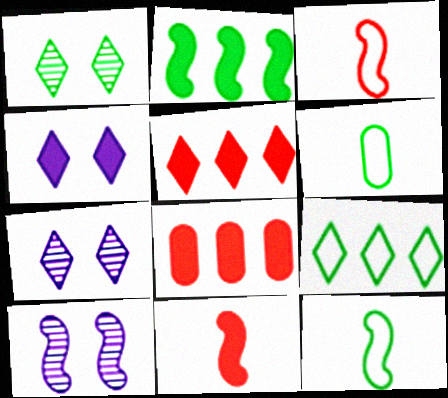[[1, 2, 6], 
[2, 3, 10], 
[5, 6, 10], 
[7, 8, 12]]